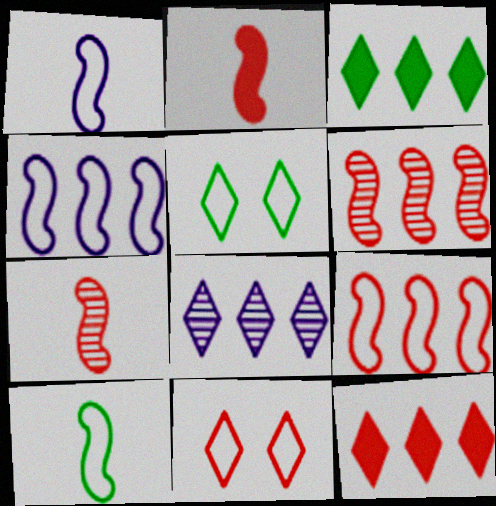[]